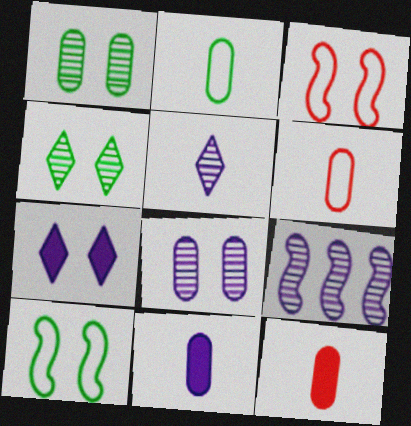[[1, 3, 7], 
[5, 8, 9]]